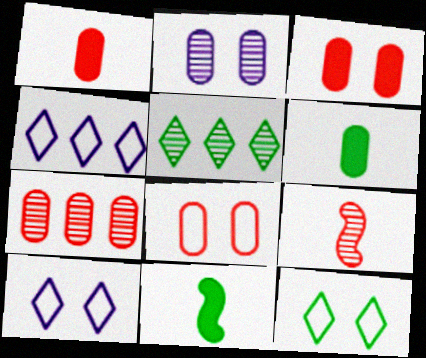[[1, 7, 8], 
[2, 5, 9], 
[7, 10, 11]]